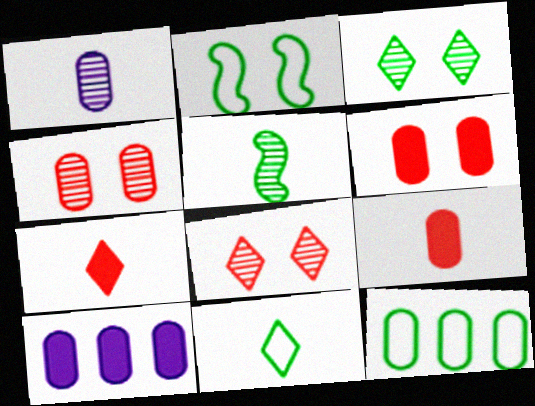[[1, 6, 12], 
[2, 11, 12]]